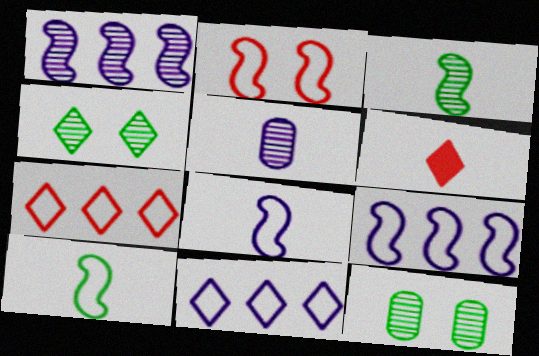[[2, 9, 10], 
[4, 6, 11], 
[5, 6, 10], 
[6, 9, 12]]